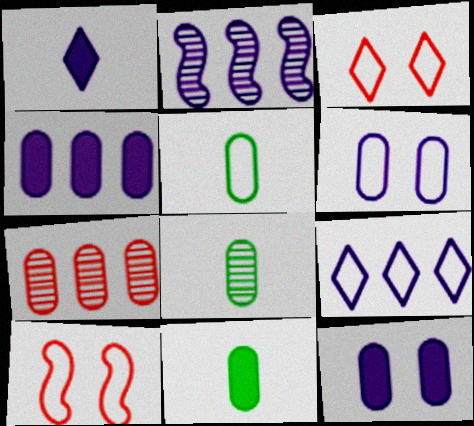[[1, 2, 6], 
[2, 3, 11], 
[2, 4, 9], 
[5, 7, 12], 
[5, 8, 11], 
[5, 9, 10], 
[6, 7, 11]]